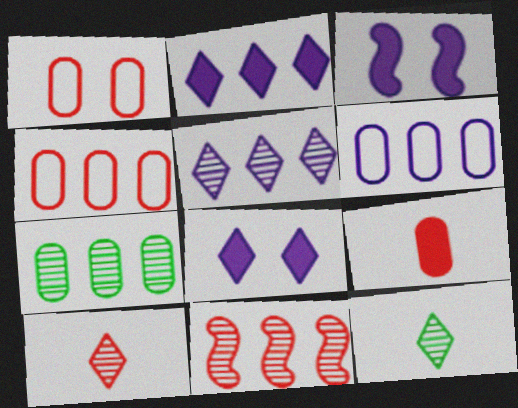[[3, 4, 12], 
[5, 7, 11]]